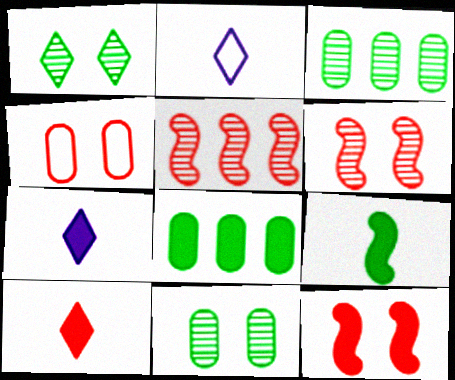[[2, 3, 12], 
[2, 6, 8], 
[4, 5, 10], 
[7, 8, 12]]